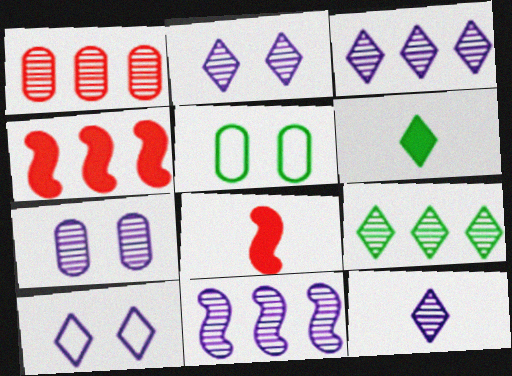[[1, 9, 11], 
[2, 3, 12], 
[3, 5, 8], 
[4, 5, 12], 
[7, 11, 12]]